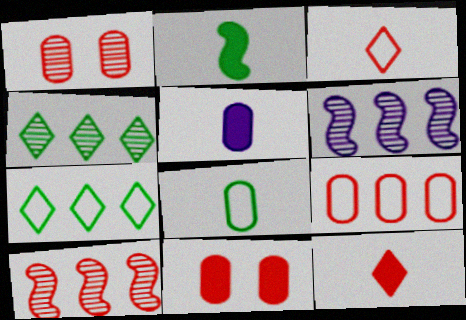[[2, 5, 12], 
[3, 10, 11]]